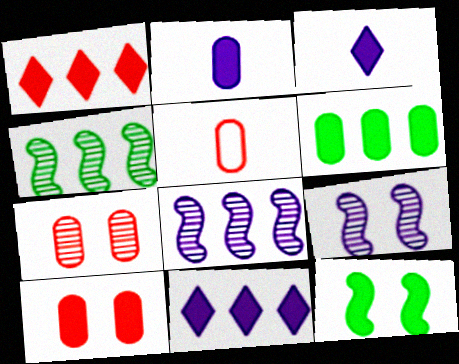[[1, 2, 12], 
[2, 6, 10]]